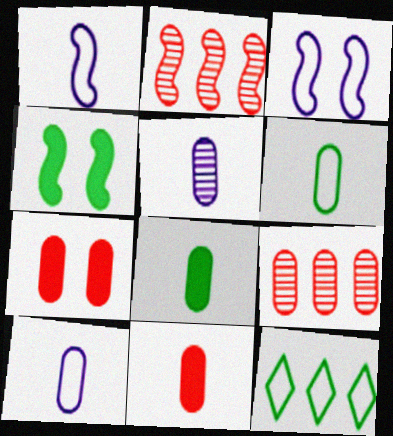[[1, 2, 4], 
[5, 6, 11]]